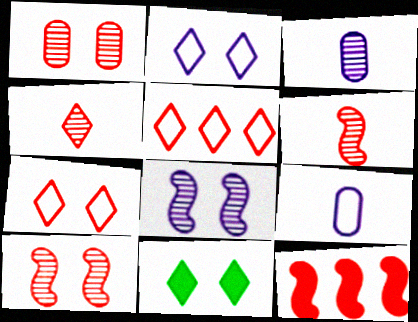[]